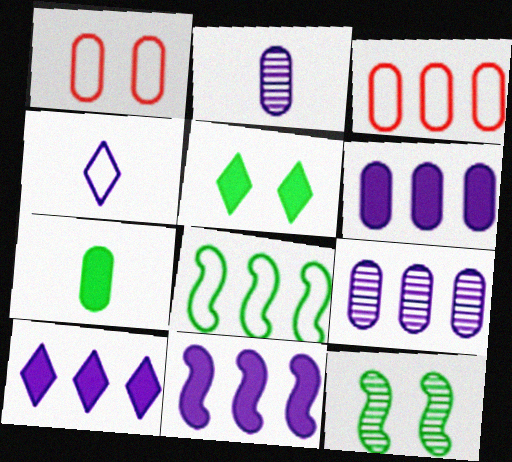[[1, 4, 8], 
[1, 7, 9], 
[6, 10, 11]]